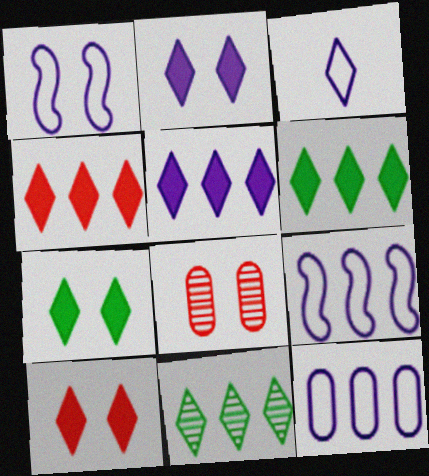[[1, 3, 12], 
[1, 7, 8], 
[2, 7, 10], 
[3, 10, 11], 
[4, 5, 6]]